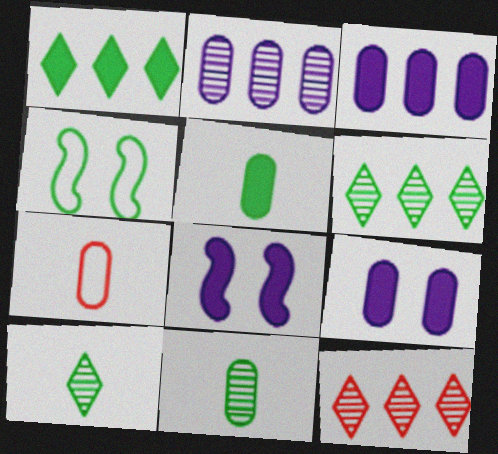[[1, 4, 11], 
[4, 5, 6], 
[6, 7, 8]]